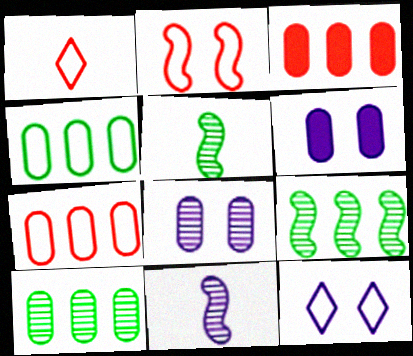[[1, 2, 7], 
[1, 6, 9], 
[3, 5, 12]]